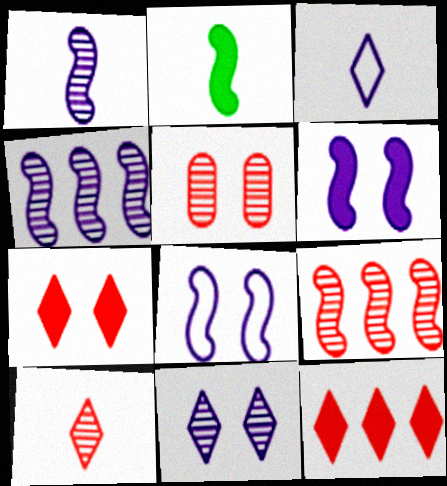[[2, 8, 9], 
[5, 9, 10]]